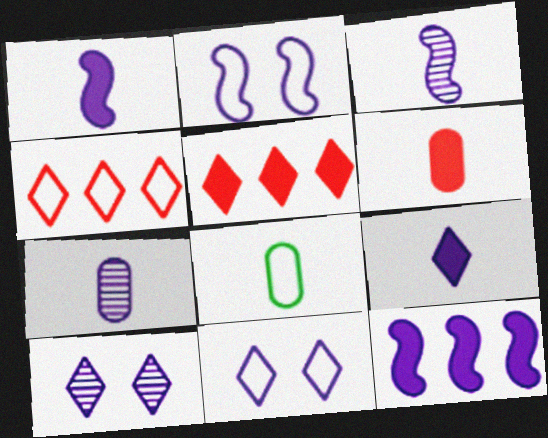[[2, 3, 12], 
[2, 4, 8], 
[6, 7, 8], 
[7, 11, 12]]